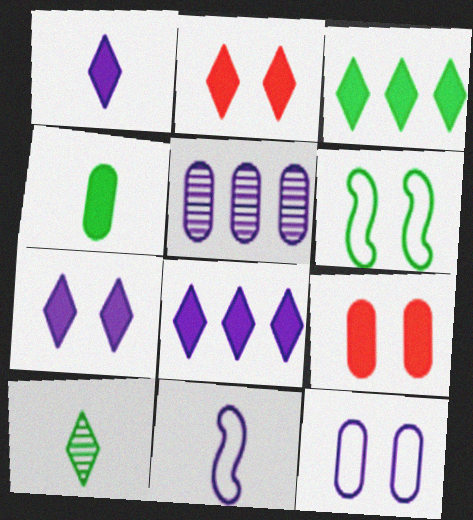[[1, 2, 3], 
[1, 7, 8], 
[5, 7, 11]]